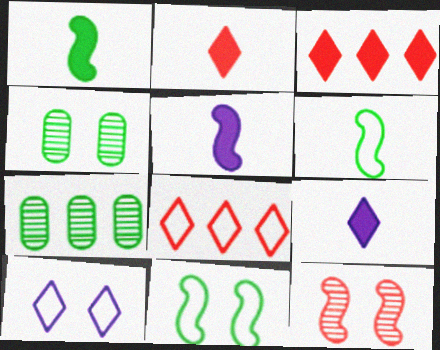[[4, 5, 8]]